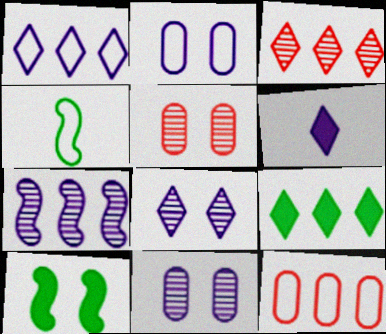[[1, 3, 9], 
[1, 6, 8], 
[2, 6, 7], 
[7, 9, 12]]